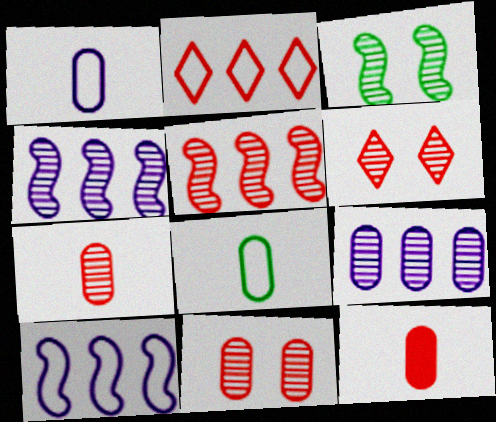[[5, 6, 7]]